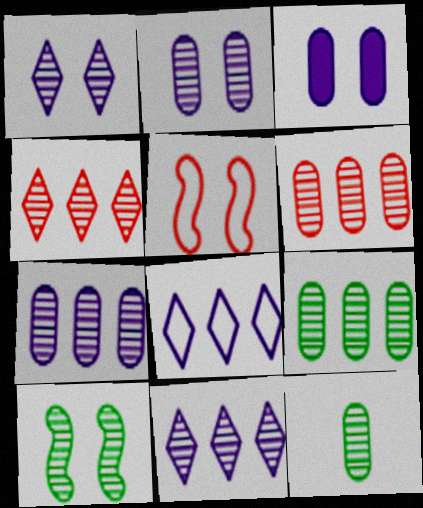[[2, 6, 12], 
[6, 7, 9]]